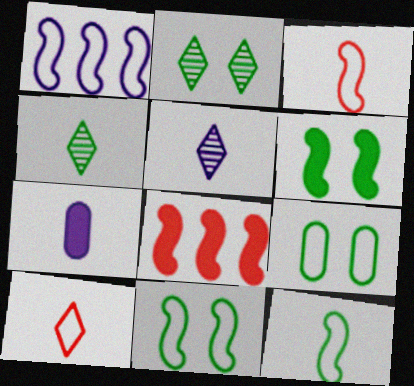[[1, 3, 11], 
[1, 9, 10], 
[2, 6, 9], 
[3, 4, 7], 
[5, 8, 9]]